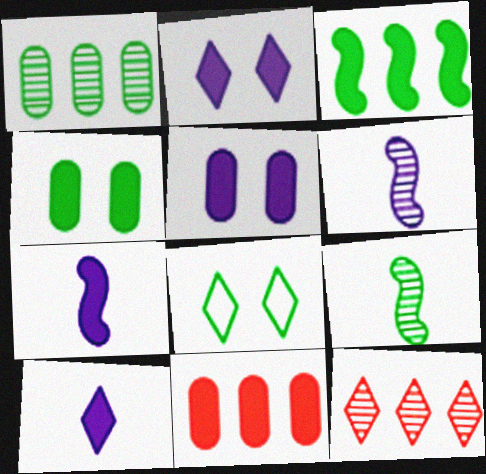[[6, 8, 11], 
[8, 10, 12]]